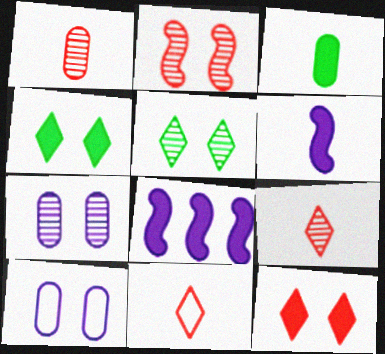[[2, 4, 10], 
[2, 5, 7], 
[3, 8, 12]]